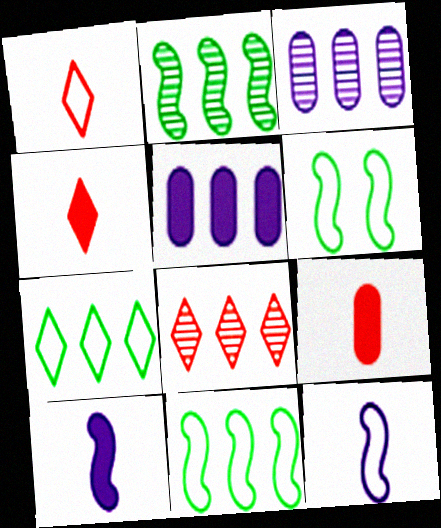[[2, 3, 8], 
[3, 4, 6], 
[5, 8, 11]]